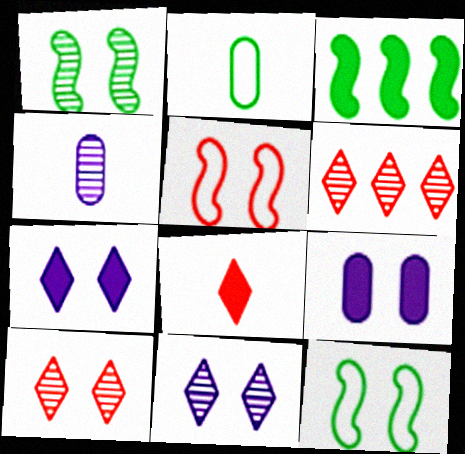[[1, 4, 6], 
[3, 8, 9], 
[9, 10, 12]]